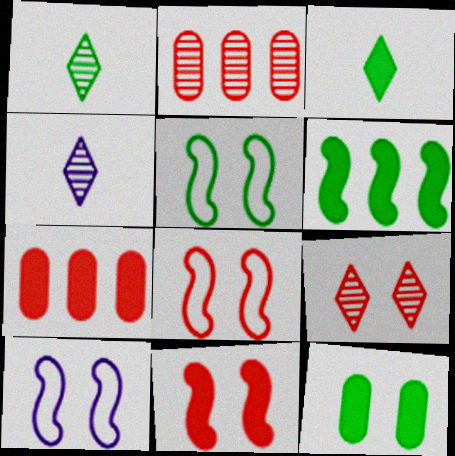[[1, 7, 10], 
[2, 3, 10], 
[3, 6, 12], 
[4, 5, 7], 
[5, 8, 10], 
[9, 10, 12]]